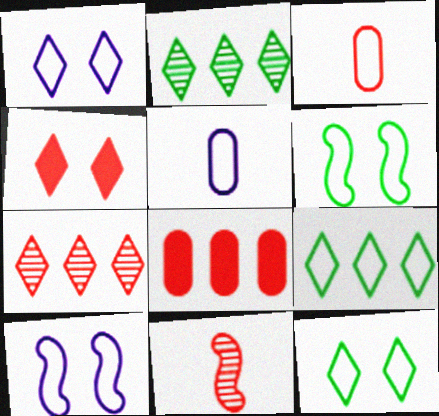[[3, 9, 10]]